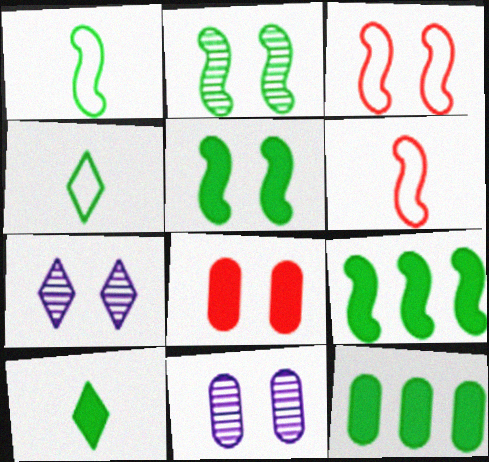[[1, 2, 9], 
[2, 4, 12], 
[5, 10, 12], 
[6, 7, 12]]